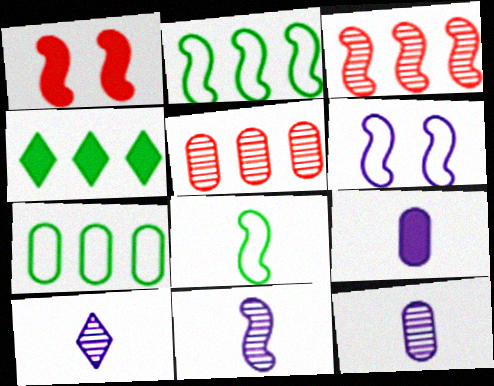[[1, 2, 11], 
[1, 4, 9], 
[1, 7, 10], 
[10, 11, 12]]